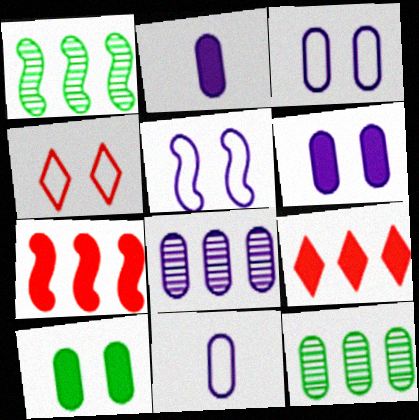[[1, 2, 4], 
[2, 3, 8], 
[6, 8, 11]]